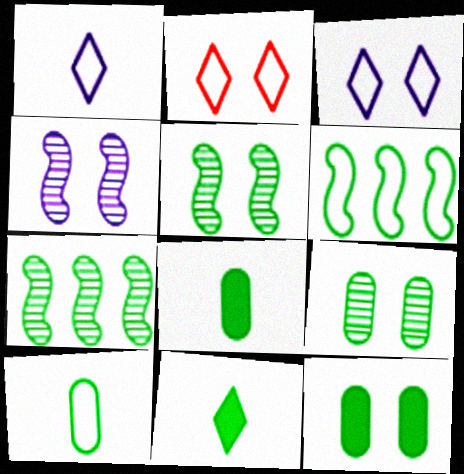[[2, 4, 12], 
[6, 9, 11]]